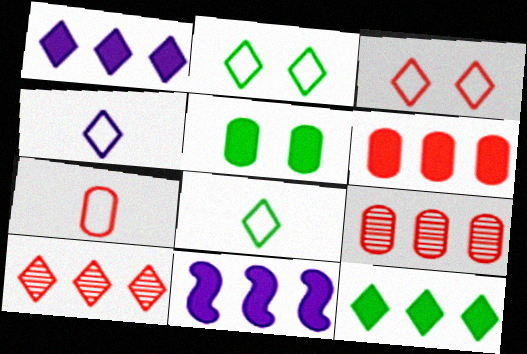[[6, 11, 12]]